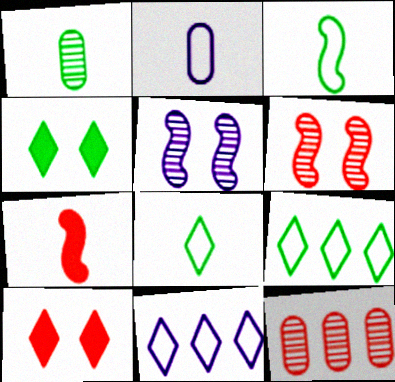[]